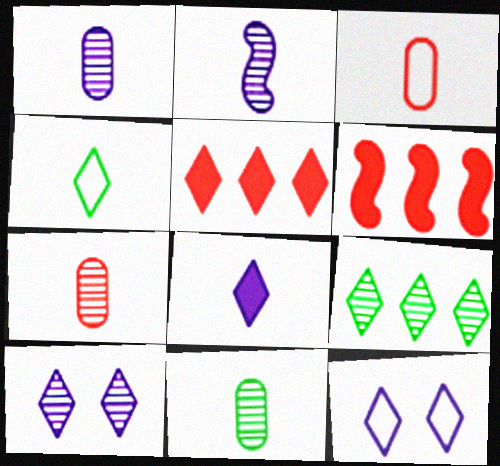[[1, 7, 11], 
[4, 5, 10], 
[6, 11, 12]]